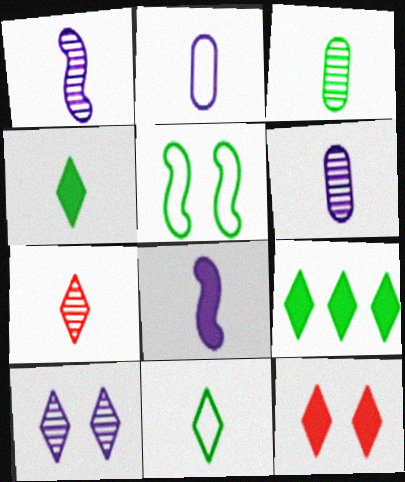[[1, 3, 7], 
[3, 5, 9]]